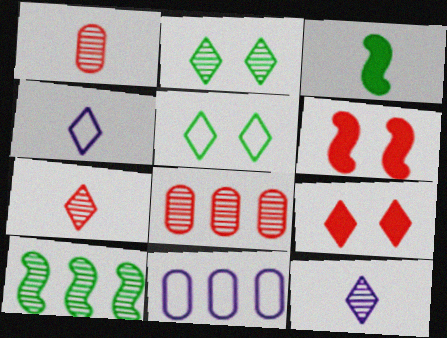[[1, 3, 4]]